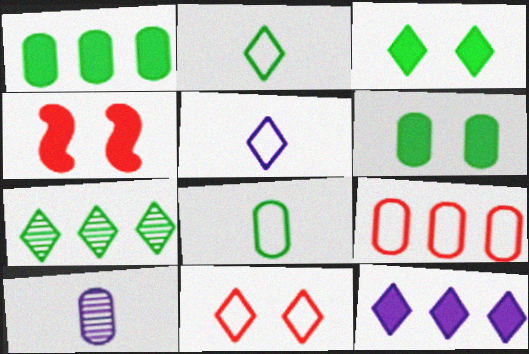[[2, 3, 7], 
[6, 9, 10]]